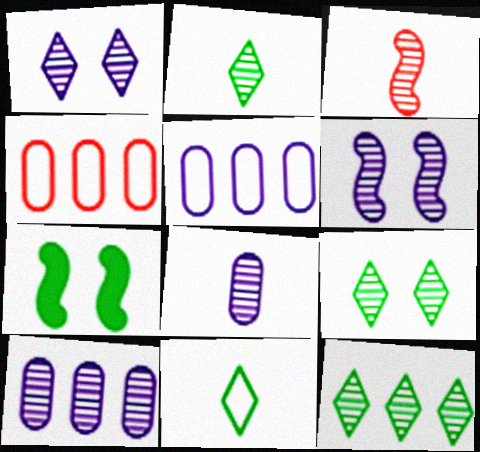[[2, 3, 8], 
[2, 9, 12], 
[3, 9, 10]]